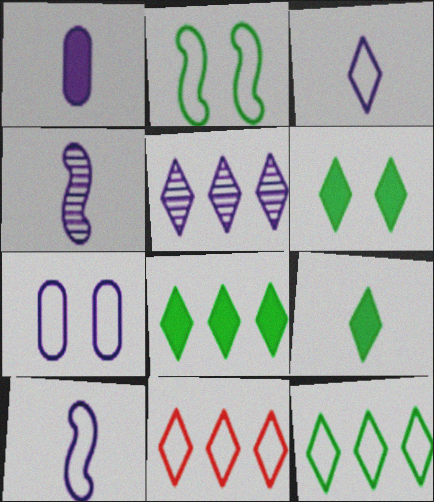[[1, 3, 4], 
[5, 8, 11], 
[6, 8, 9]]